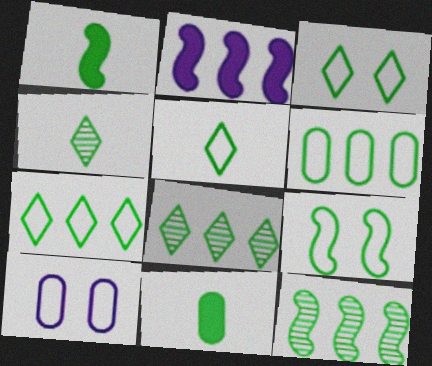[[1, 9, 12], 
[3, 5, 7], 
[3, 11, 12], 
[5, 6, 9], 
[8, 9, 11]]